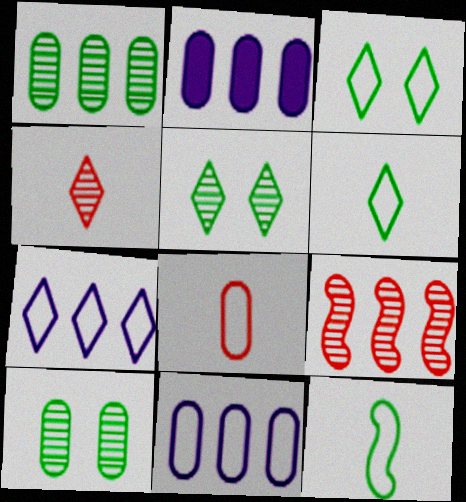[[2, 8, 10]]